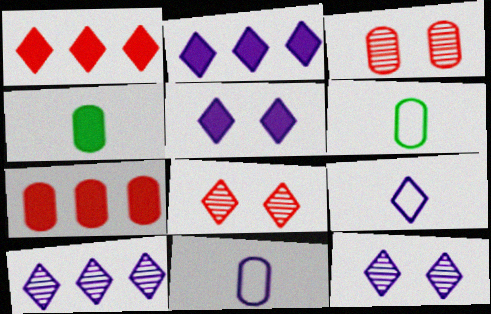[[2, 9, 12], 
[5, 9, 10]]